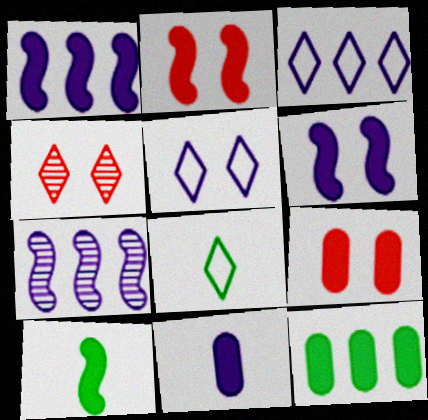[[1, 2, 10], 
[5, 7, 11], 
[7, 8, 9], 
[9, 11, 12]]